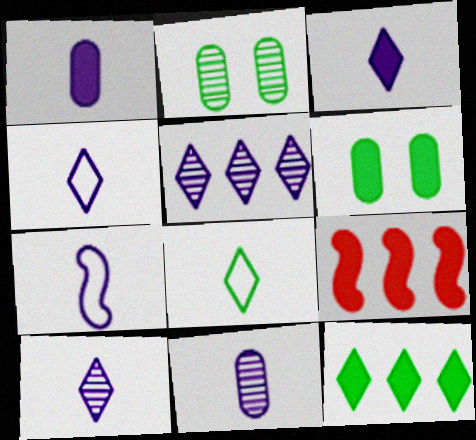[[1, 7, 10], 
[2, 4, 9], 
[3, 4, 10], 
[3, 6, 9], 
[3, 7, 11]]